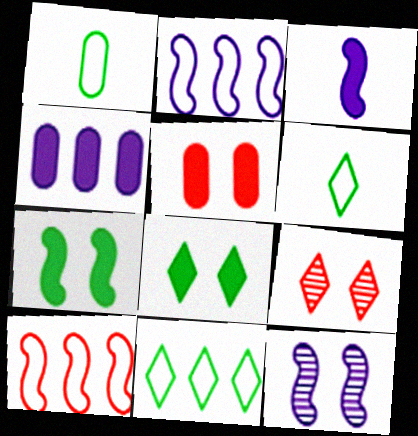[[2, 3, 12]]